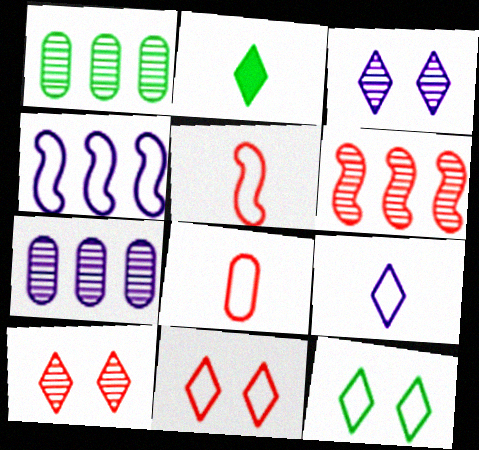[[4, 8, 12]]